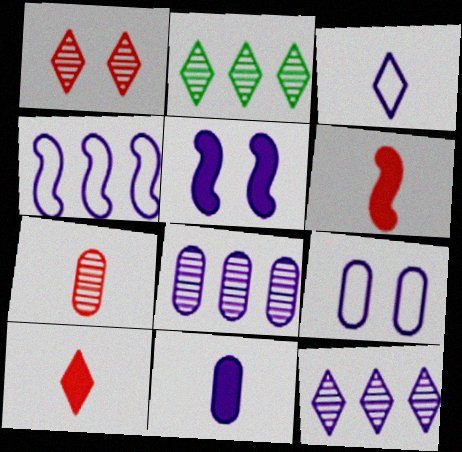[[2, 6, 9], 
[3, 4, 9], 
[3, 5, 8], 
[8, 9, 11]]